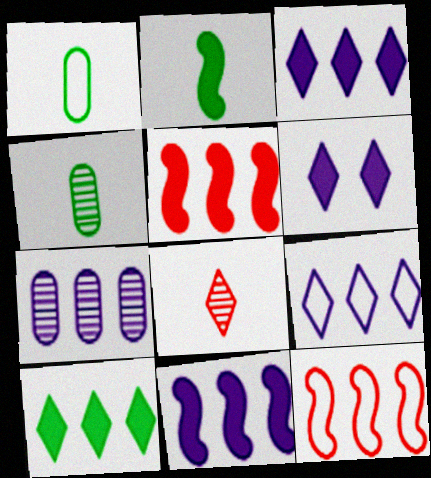[[4, 6, 12], 
[7, 9, 11], 
[7, 10, 12]]